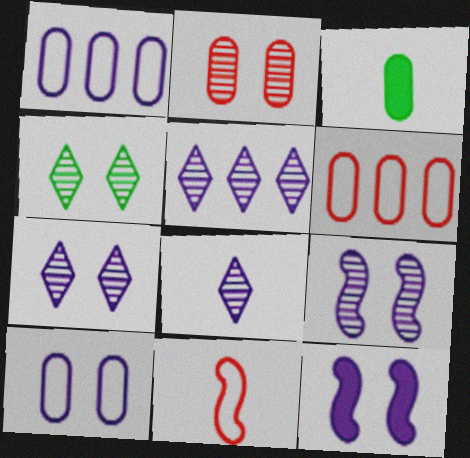[[1, 2, 3], 
[1, 8, 12], 
[2, 4, 9], 
[3, 8, 11], 
[5, 7, 8], 
[7, 10, 12]]